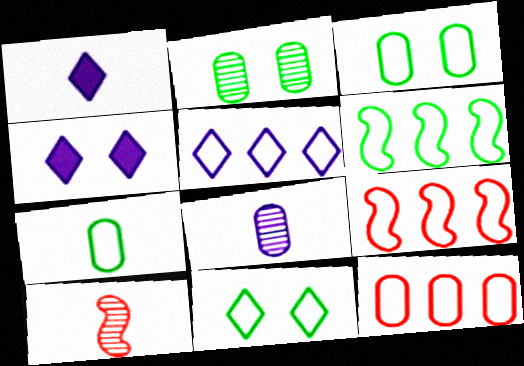[[1, 2, 9], 
[1, 7, 10], 
[5, 6, 12], 
[6, 7, 11]]